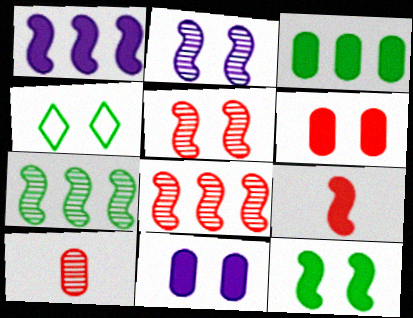[[1, 4, 10], 
[1, 9, 12], 
[2, 4, 6], 
[4, 5, 11]]